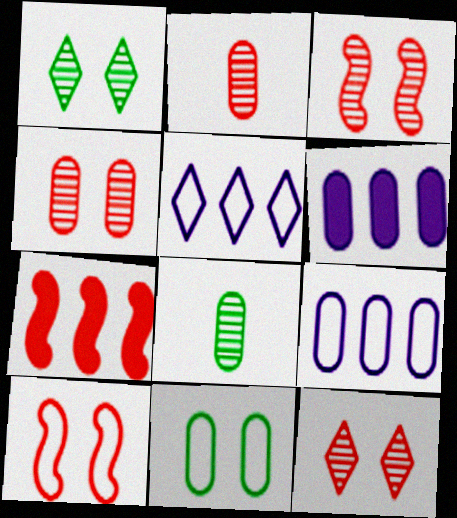[[2, 6, 11], 
[3, 4, 12]]